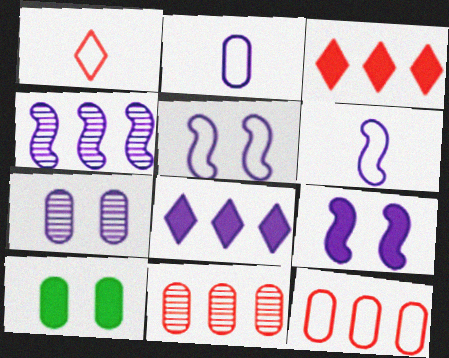[[1, 4, 10], 
[2, 10, 11], 
[4, 6, 9], 
[6, 7, 8]]